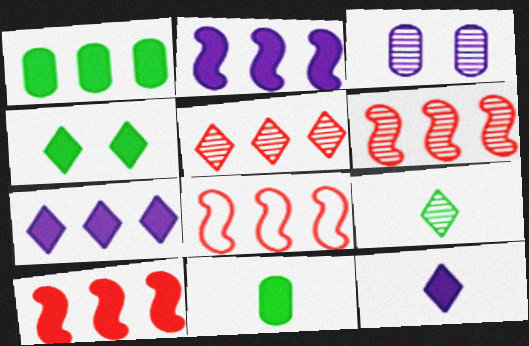[[1, 7, 10], 
[3, 6, 9], 
[6, 8, 10]]